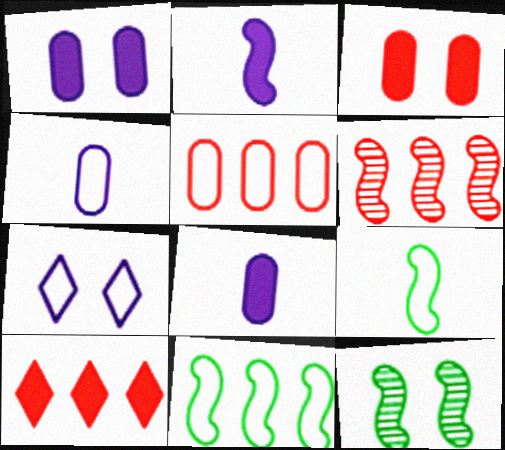[[3, 7, 12], 
[4, 10, 12], 
[5, 6, 10], 
[5, 7, 9]]